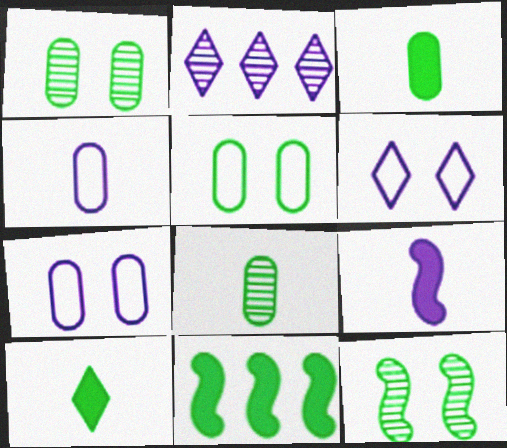[[2, 7, 9]]